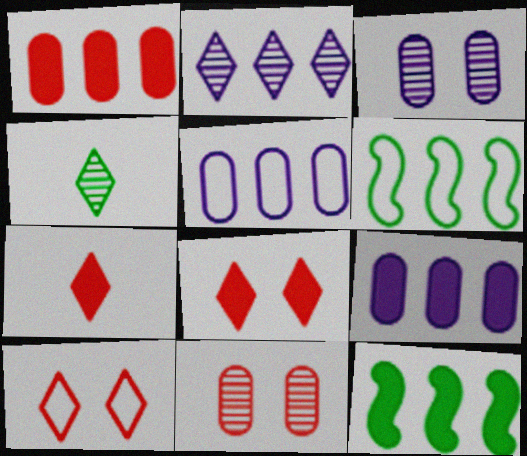[[1, 2, 6], 
[3, 6, 7]]